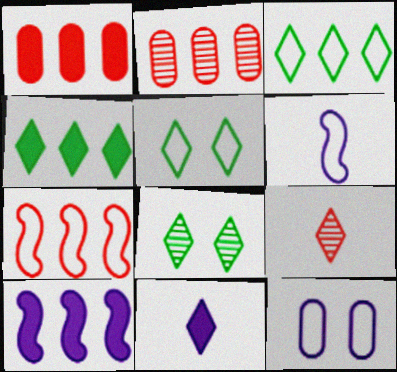[[1, 4, 10], 
[1, 6, 8], 
[2, 3, 10]]